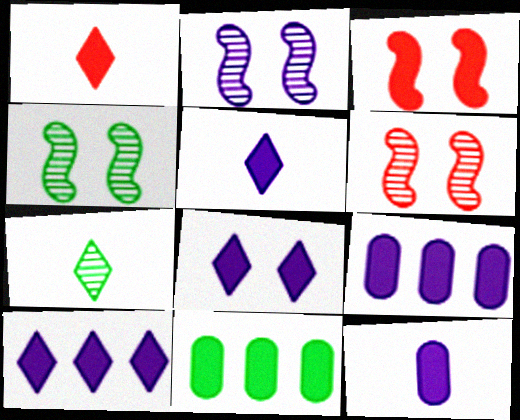[[2, 4, 6], 
[3, 5, 11], 
[5, 8, 10]]